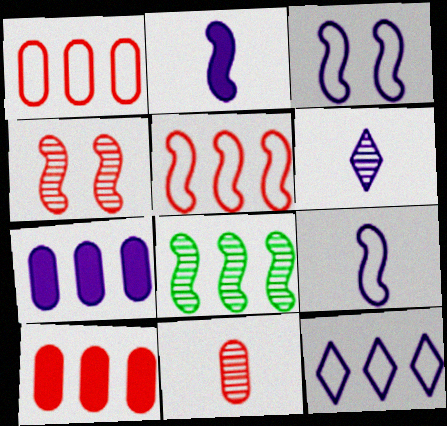[[3, 6, 7], 
[8, 10, 12]]